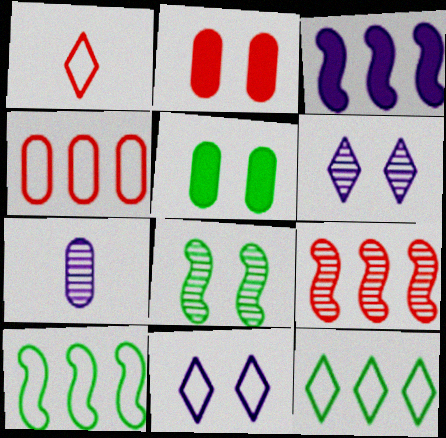[[1, 2, 9], 
[1, 11, 12], 
[2, 8, 11], 
[3, 7, 11], 
[3, 9, 10], 
[4, 5, 7]]